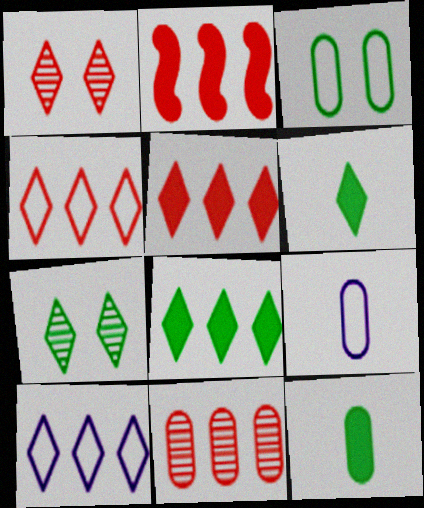[[1, 6, 10], 
[2, 4, 11], 
[2, 7, 9]]